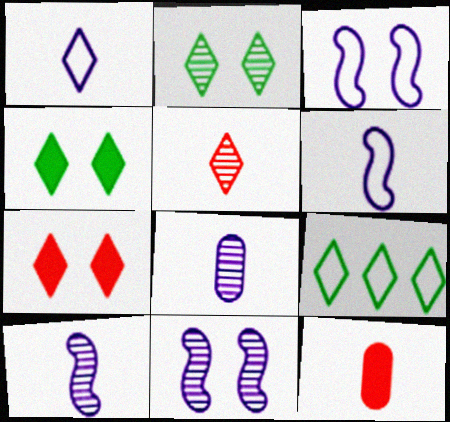[[9, 11, 12]]